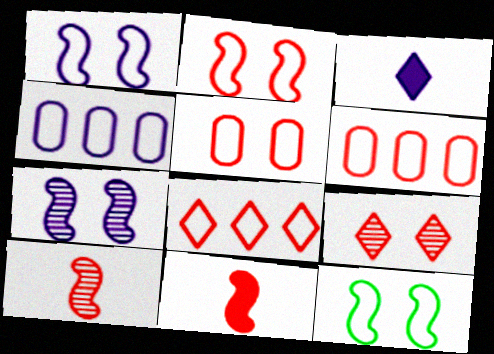[[1, 2, 12], 
[3, 4, 7], 
[6, 9, 11]]